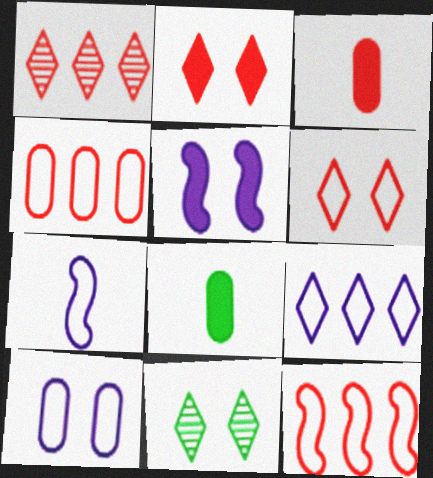[[7, 9, 10]]